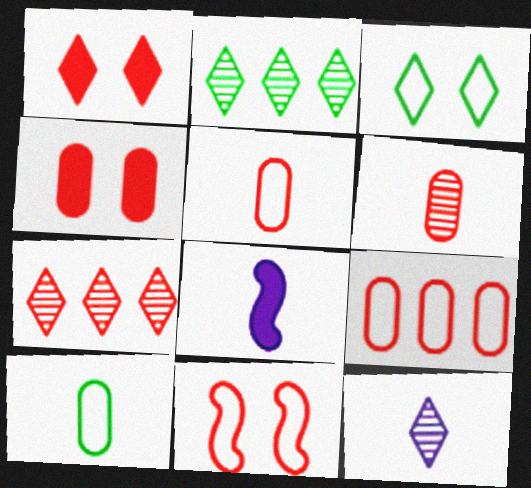[[4, 6, 9]]